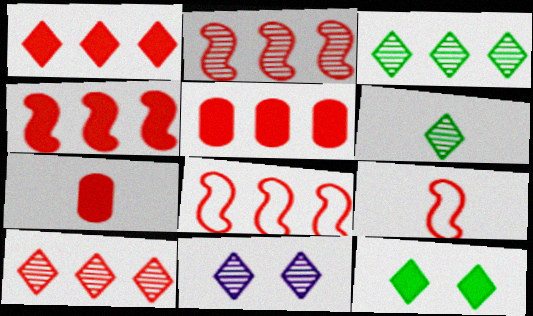[[1, 4, 5], 
[2, 4, 8], 
[5, 8, 10], 
[6, 10, 11]]